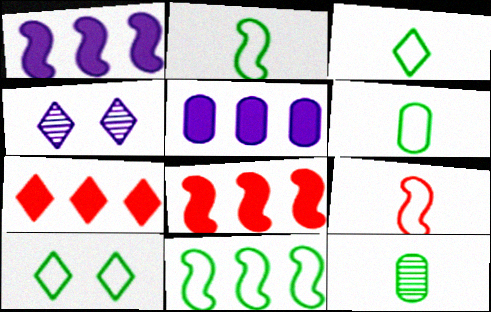[[2, 3, 6], 
[3, 4, 7], 
[4, 6, 8], 
[6, 10, 11]]